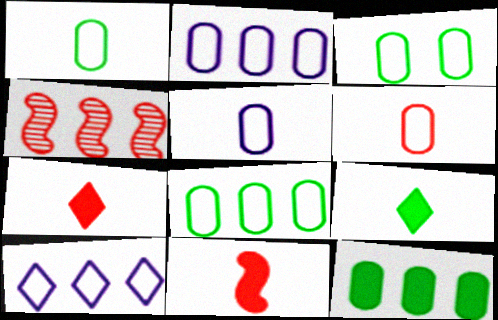[[1, 3, 8], 
[1, 5, 6], 
[2, 3, 6], 
[4, 10, 12]]